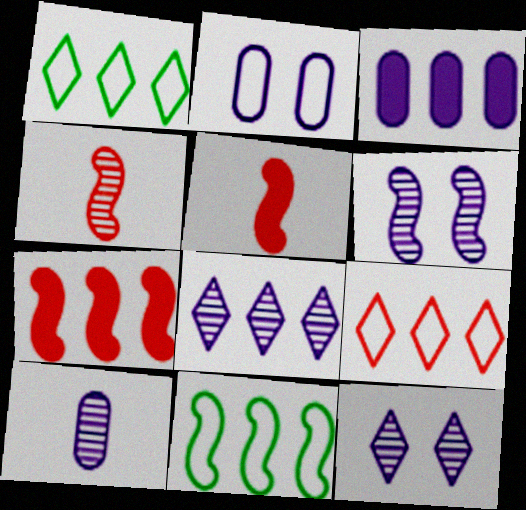[[2, 3, 10], 
[5, 6, 11], 
[6, 8, 10]]